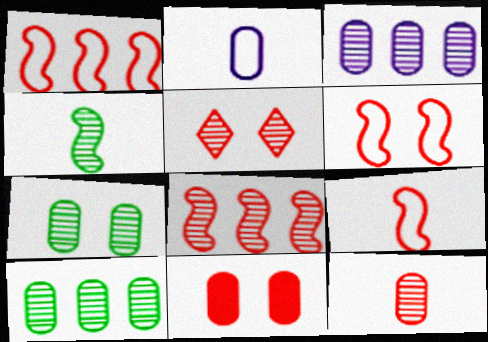[[1, 6, 9], 
[2, 10, 11], 
[3, 4, 5], 
[3, 7, 12], 
[5, 6, 11], 
[5, 8, 12]]